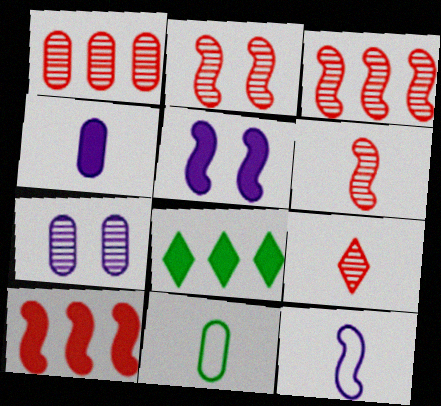[[1, 2, 9], 
[2, 3, 6]]